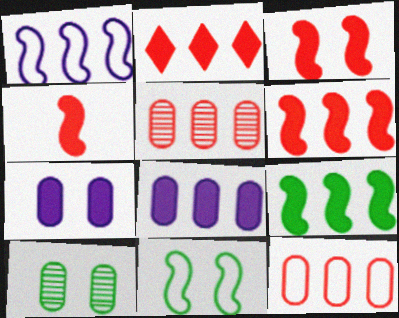[[2, 8, 9], 
[3, 4, 6]]